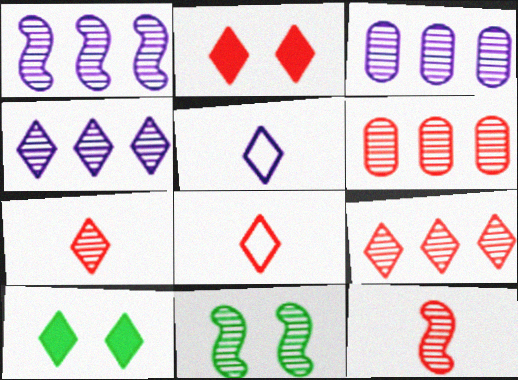[[1, 3, 4], 
[1, 11, 12], 
[2, 8, 9], 
[3, 7, 11], 
[4, 8, 10], 
[5, 9, 10]]